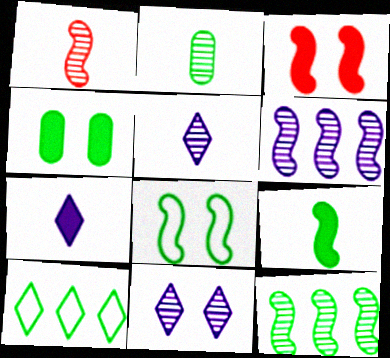[[1, 2, 5], 
[8, 9, 12]]